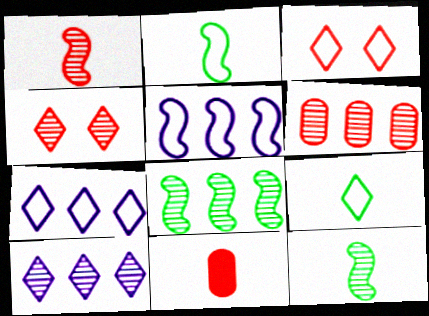[[1, 4, 6], 
[3, 7, 9], 
[6, 8, 10]]